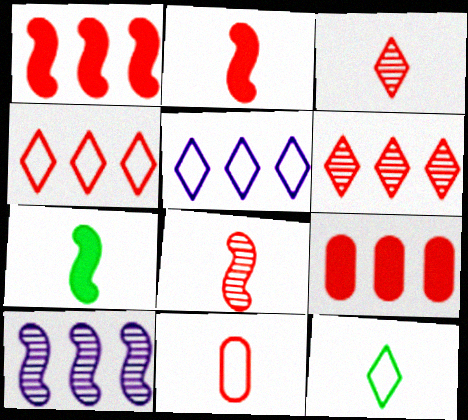[[2, 3, 11]]